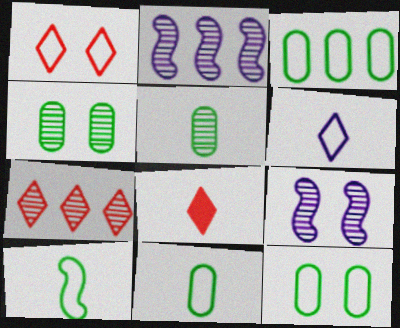[[1, 7, 8], 
[2, 8, 12], 
[3, 8, 9], 
[3, 11, 12], 
[5, 7, 9]]